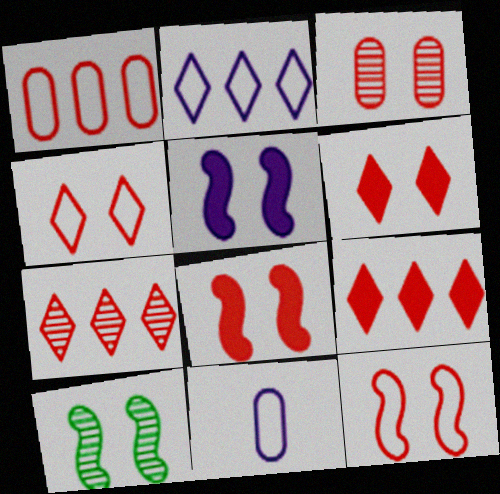[[3, 4, 8], 
[3, 6, 12], 
[5, 10, 12], 
[9, 10, 11]]